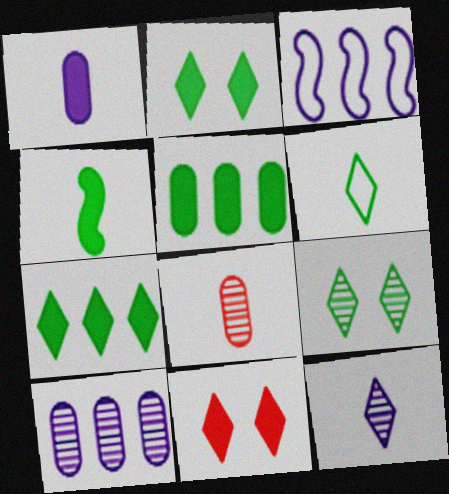[[2, 3, 8], 
[2, 4, 5], 
[6, 7, 9]]